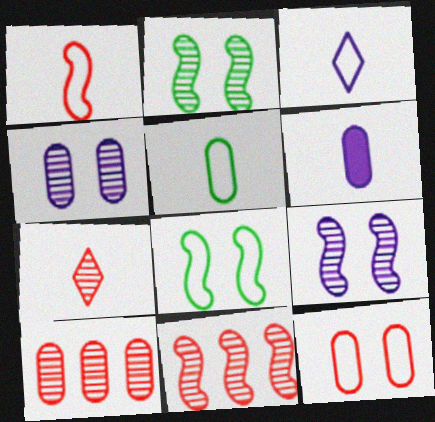[[1, 3, 5]]